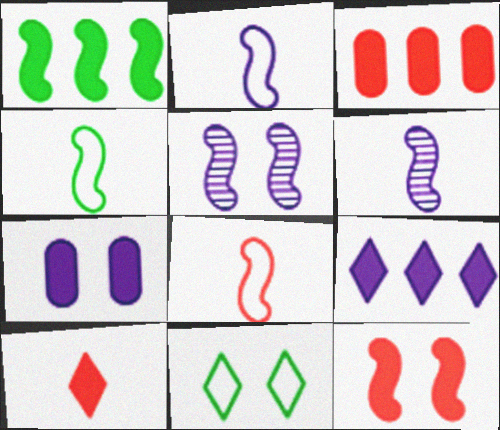[[1, 3, 9], 
[1, 5, 8], 
[1, 7, 10], 
[2, 4, 8], 
[3, 6, 11], 
[3, 10, 12]]